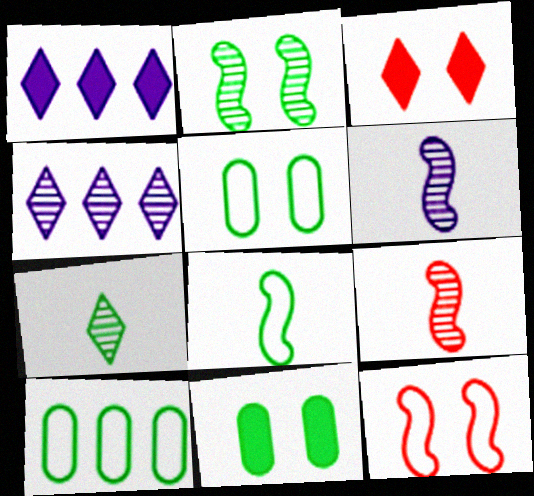[[1, 5, 9], 
[3, 6, 10]]